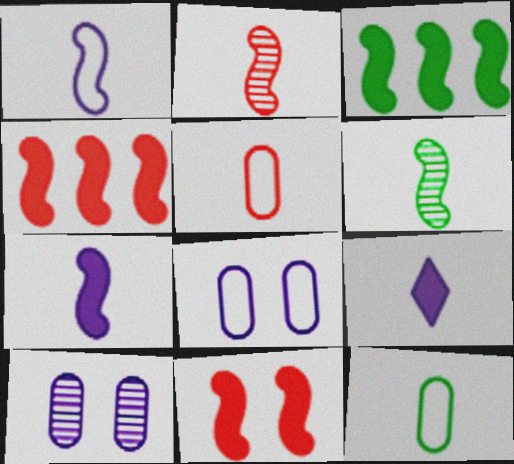[[2, 9, 12], 
[3, 7, 11], 
[5, 6, 9]]